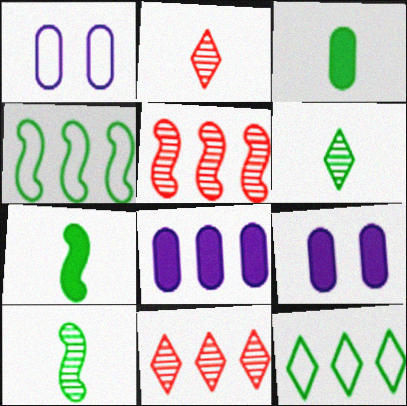[[1, 7, 11], 
[2, 4, 9], 
[4, 8, 11], 
[5, 8, 12]]